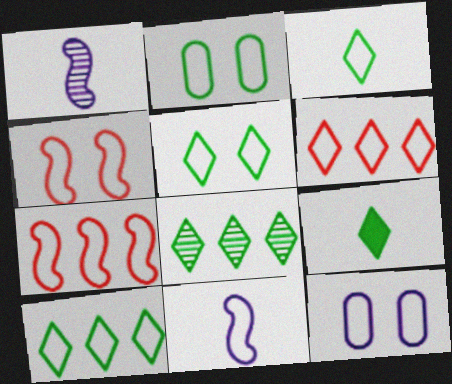[[2, 6, 11], 
[3, 5, 10], 
[3, 7, 12], 
[4, 5, 12], 
[5, 8, 9]]